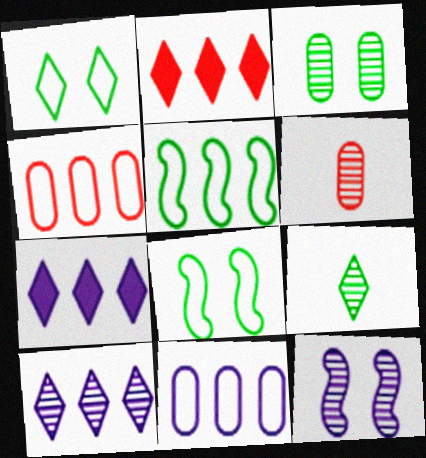[[6, 7, 8]]